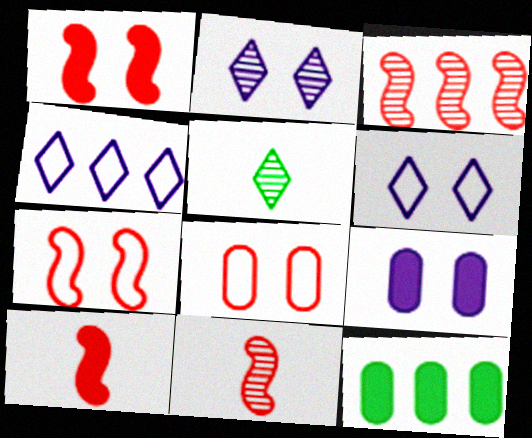[[3, 4, 12], 
[3, 7, 10], 
[6, 11, 12]]